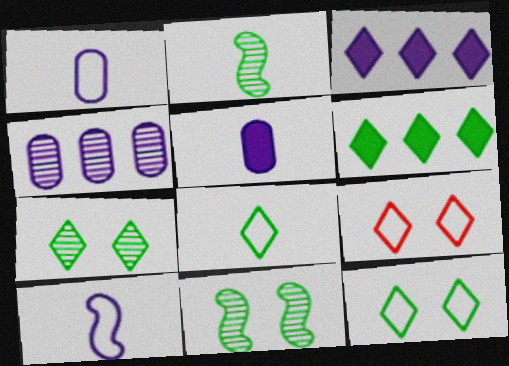[[6, 7, 8]]